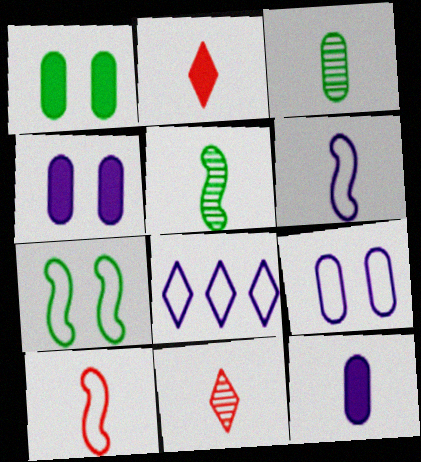[[2, 3, 6], 
[6, 8, 9]]